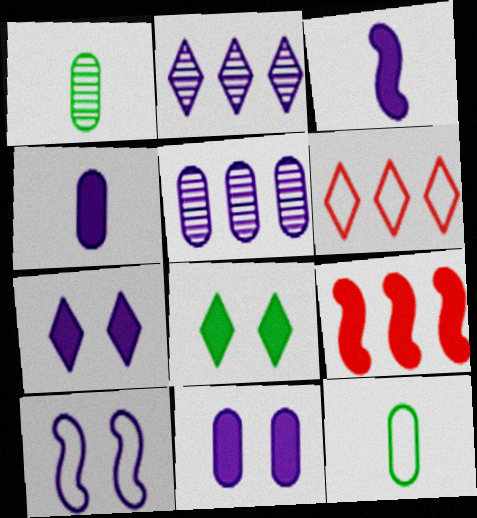[[2, 4, 10], 
[4, 8, 9], 
[6, 10, 12]]